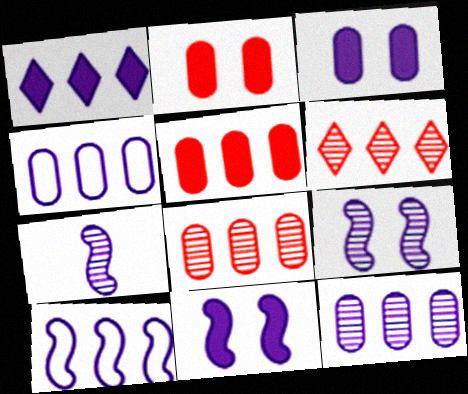[[1, 10, 12], 
[7, 10, 11]]